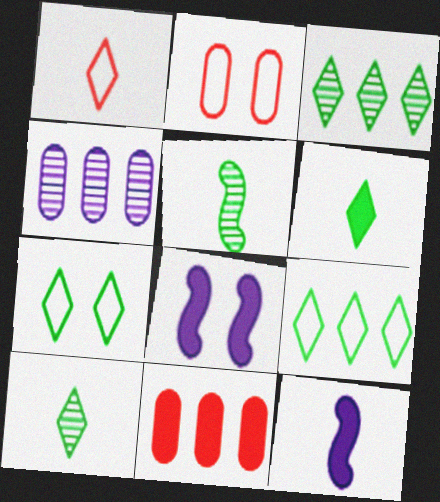[[2, 3, 12], 
[3, 6, 7], 
[6, 8, 11]]